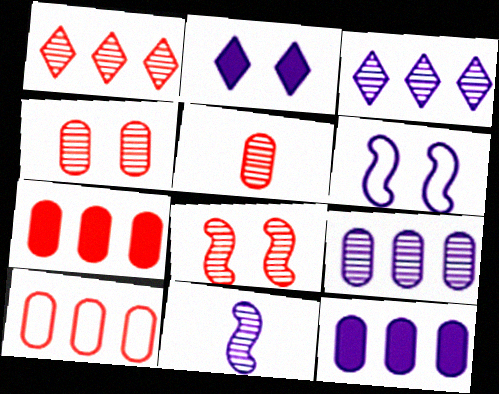[[1, 5, 8]]